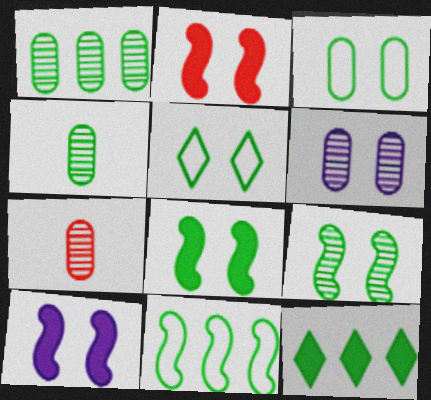[[1, 6, 7], 
[1, 11, 12], 
[2, 5, 6], 
[2, 8, 10]]